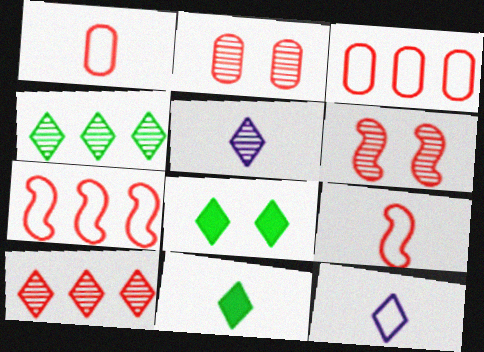[[8, 10, 12]]